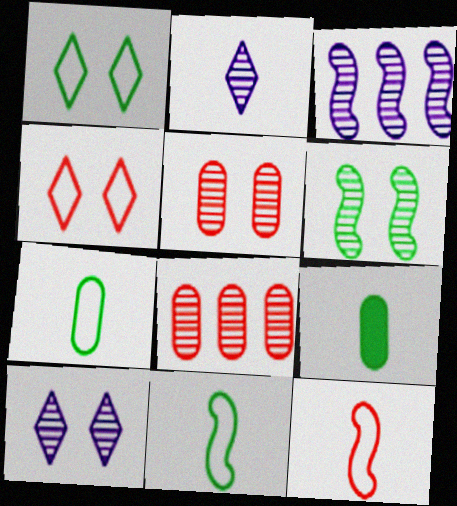[[2, 6, 8], 
[2, 9, 12], 
[3, 4, 9], 
[5, 6, 10]]